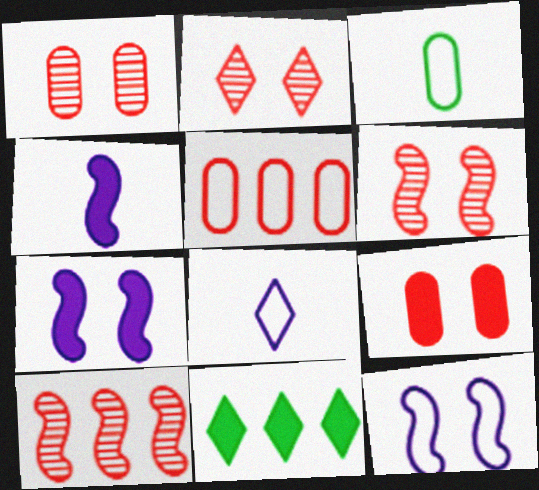[[1, 2, 6], 
[2, 8, 11], 
[4, 9, 11]]